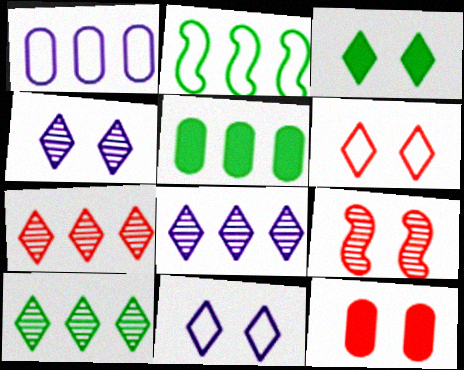[[2, 5, 10], 
[3, 4, 6], 
[6, 9, 12], 
[7, 8, 10]]